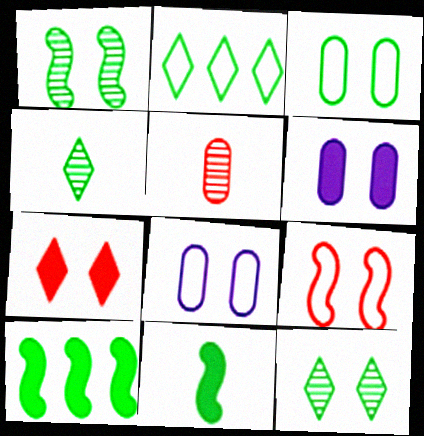[[1, 7, 8], 
[3, 4, 10], 
[6, 9, 12]]